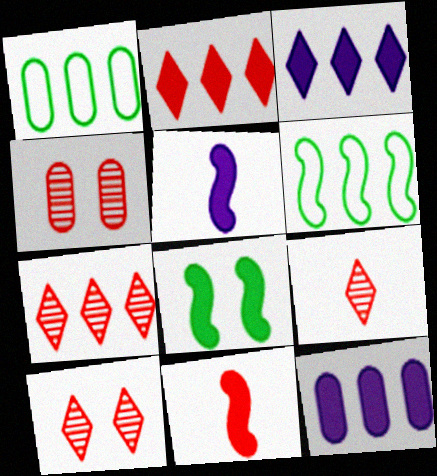[[1, 5, 10], 
[6, 7, 12], 
[7, 9, 10]]